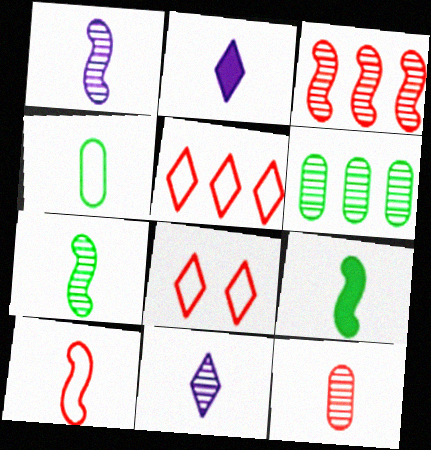[[1, 9, 10], 
[7, 11, 12]]